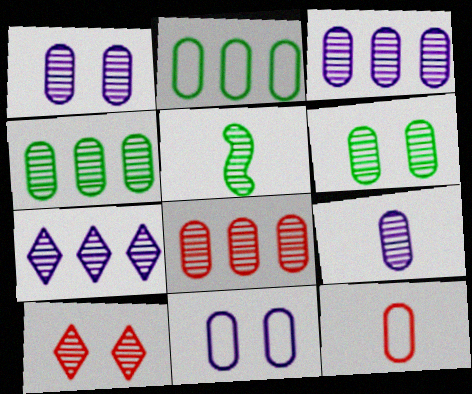[[1, 3, 9], 
[2, 11, 12], 
[3, 4, 8], 
[3, 5, 10], 
[6, 8, 9]]